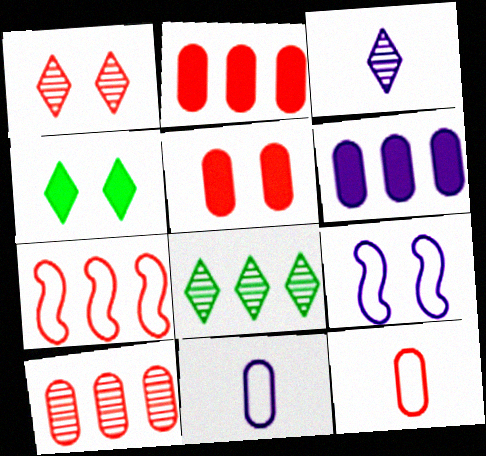[[1, 3, 8], 
[3, 6, 9], 
[5, 10, 12], 
[6, 7, 8]]